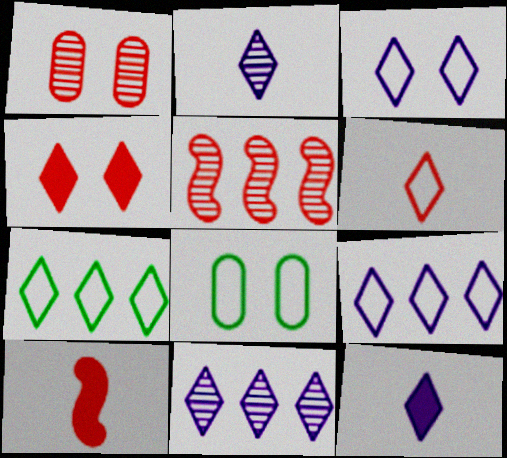[[2, 4, 7], 
[3, 6, 7], 
[3, 11, 12], 
[5, 8, 12], 
[8, 10, 11]]